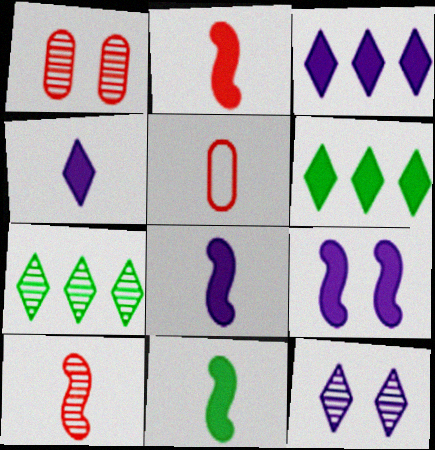[[2, 8, 11], 
[5, 7, 9]]